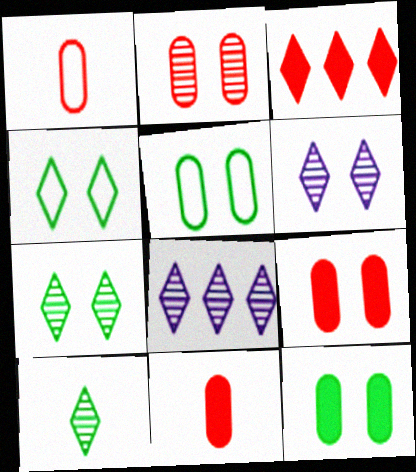[]